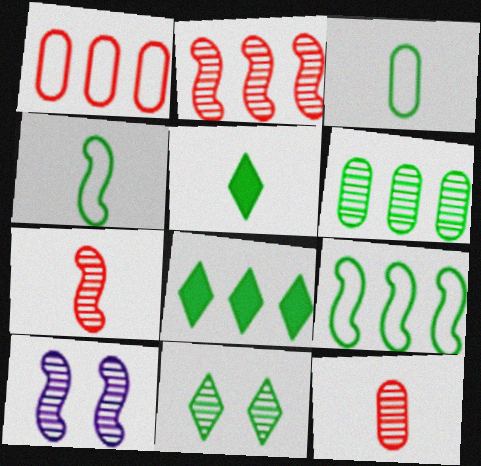[[1, 5, 10], 
[6, 8, 9]]